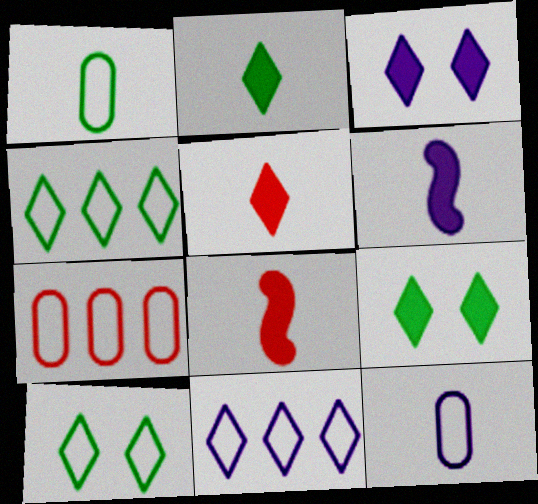[]